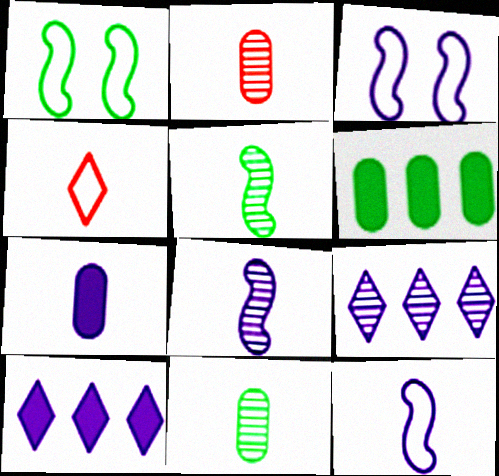[[1, 2, 10], 
[3, 7, 9], 
[4, 5, 7]]